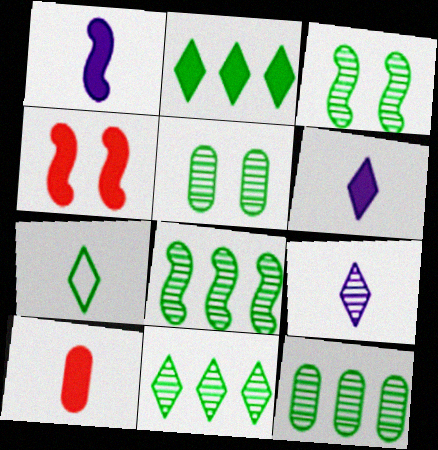[[8, 11, 12]]